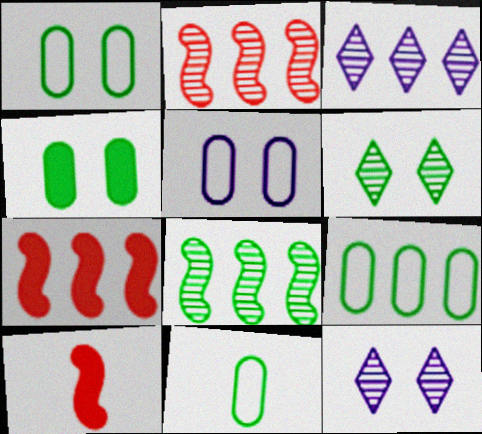[[1, 3, 10], 
[1, 9, 11], 
[3, 7, 9], 
[7, 11, 12], 
[9, 10, 12]]